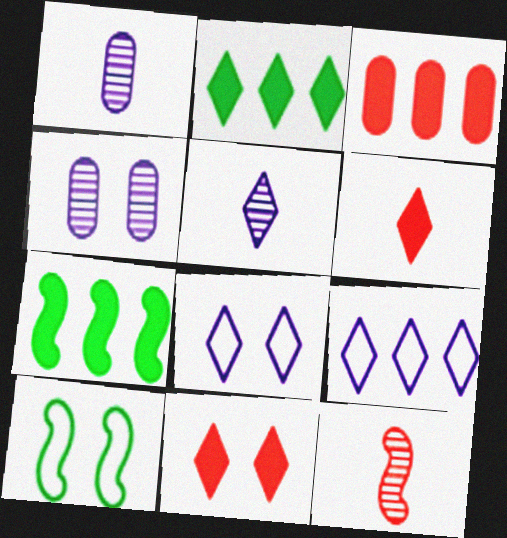[[3, 5, 10], 
[4, 10, 11]]